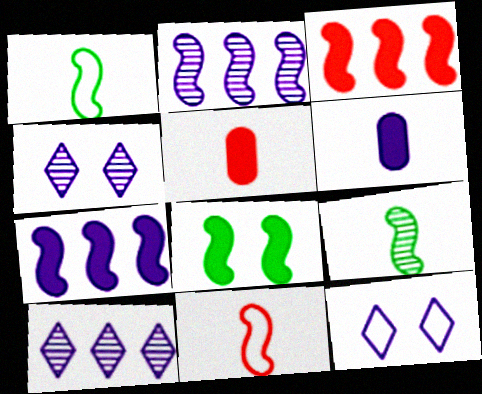[[2, 6, 12], 
[2, 8, 11]]